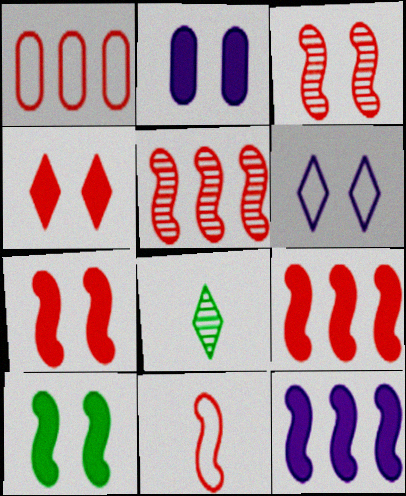[[2, 4, 10], 
[3, 9, 11], 
[5, 7, 11]]